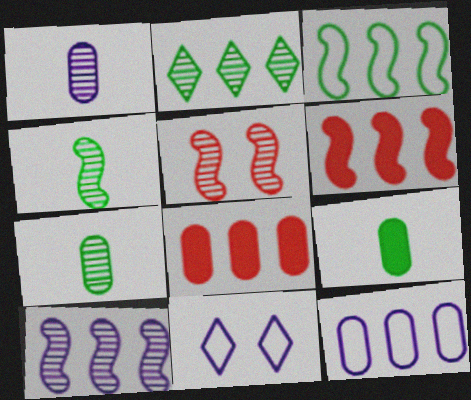[[1, 2, 5], 
[2, 6, 12], 
[3, 6, 10], 
[4, 5, 10], 
[4, 8, 11], 
[6, 7, 11]]